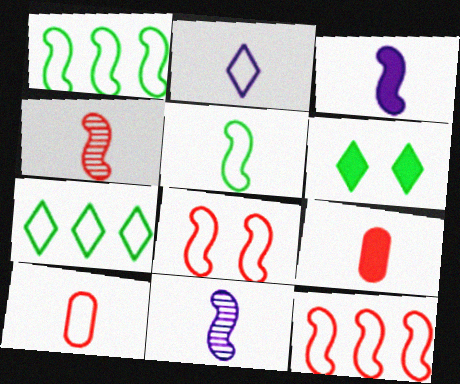[[2, 5, 10], 
[3, 4, 5]]